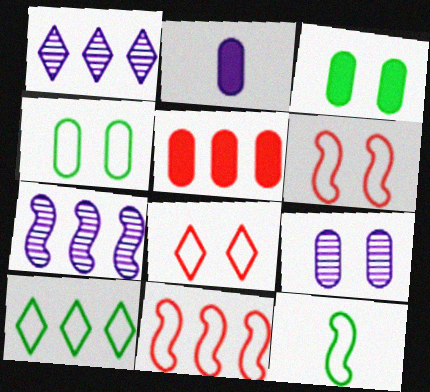[[2, 3, 5], 
[4, 10, 12], 
[5, 7, 10]]